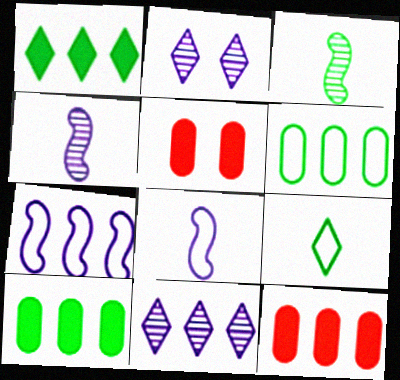[]